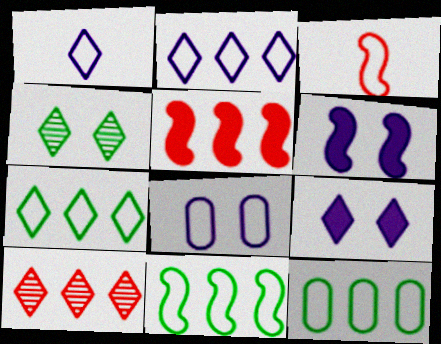[[3, 7, 8], 
[7, 11, 12]]